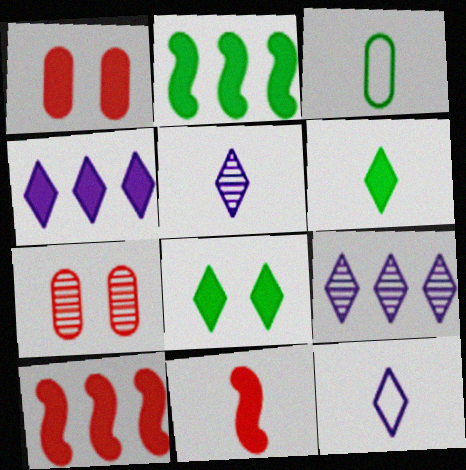[[2, 7, 12], 
[3, 5, 11]]